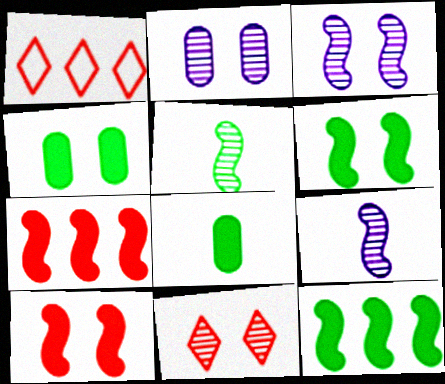[[1, 3, 8], 
[1, 4, 9]]